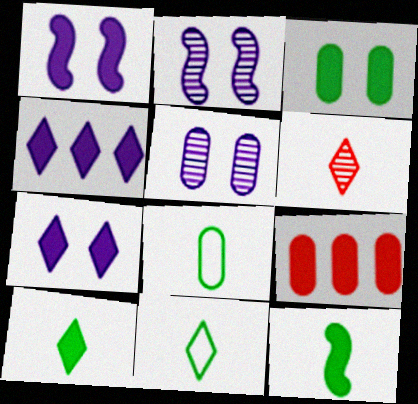[[1, 9, 10], 
[2, 9, 11], 
[5, 8, 9], 
[7, 9, 12]]